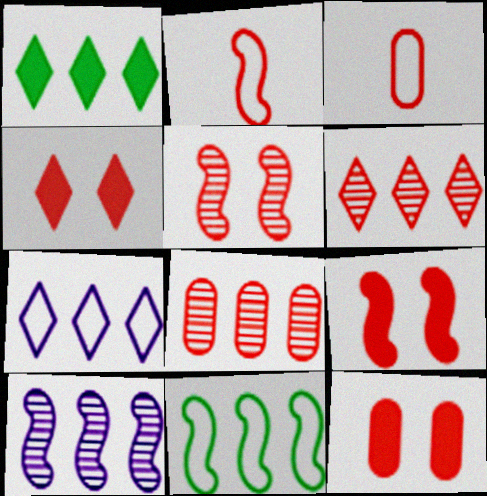[[1, 6, 7], 
[2, 4, 8], 
[2, 6, 12], 
[3, 6, 9], 
[3, 8, 12], 
[4, 9, 12]]